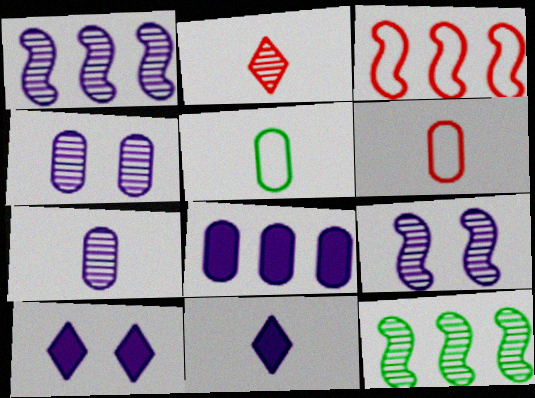[[2, 4, 12], 
[6, 10, 12]]